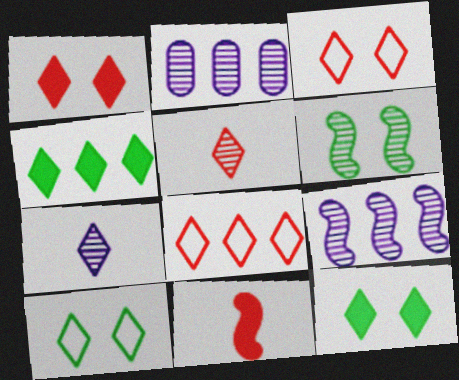[[1, 5, 8], 
[2, 5, 6], 
[2, 10, 11], 
[3, 4, 7], 
[7, 8, 12]]